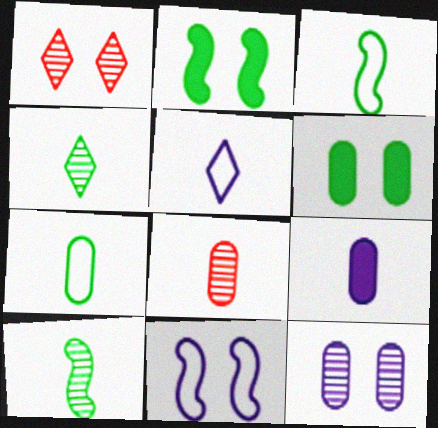[[1, 6, 11], 
[7, 8, 9]]